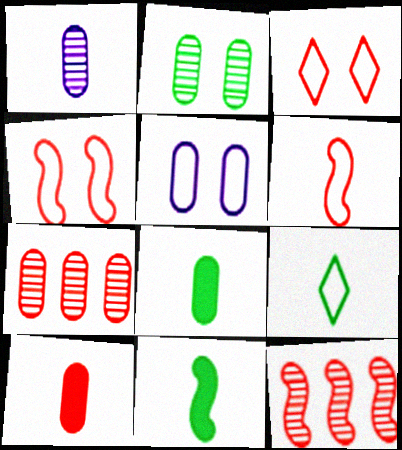[[1, 2, 7], 
[3, 10, 12], 
[5, 7, 8]]